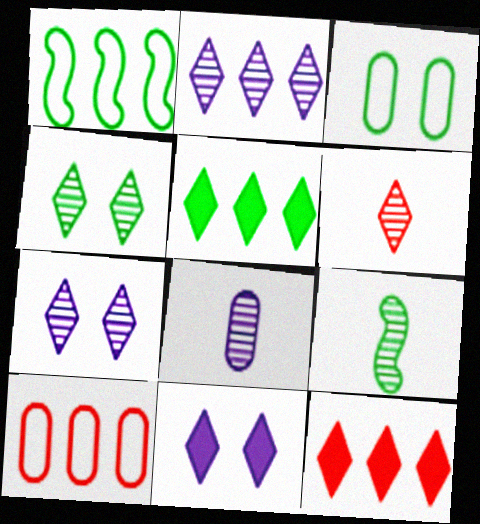[[2, 4, 6], 
[3, 5, 9], 
[6, 8, 9], 
[9, 10, 11]]